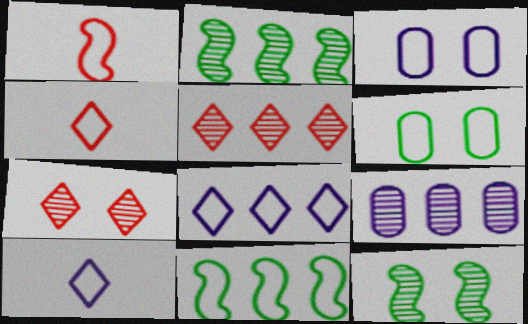[[1, 6, 8], 
[2, 5, 9], 
[3, 4, 11]]